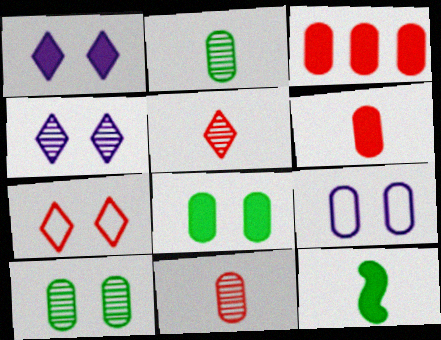[[1, 3, 12], 
[2, 3, 9]]